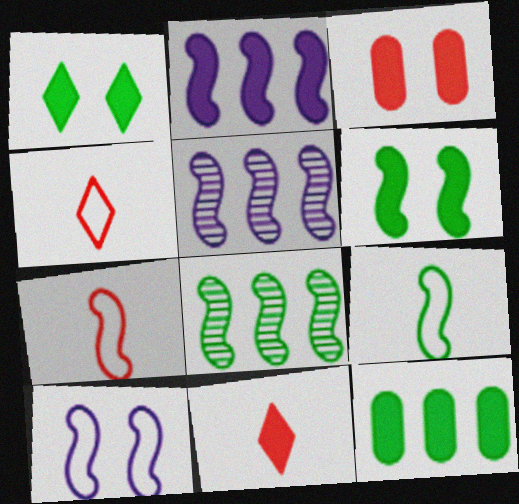[[5, 6, 7], 
[6, 8, 9]]